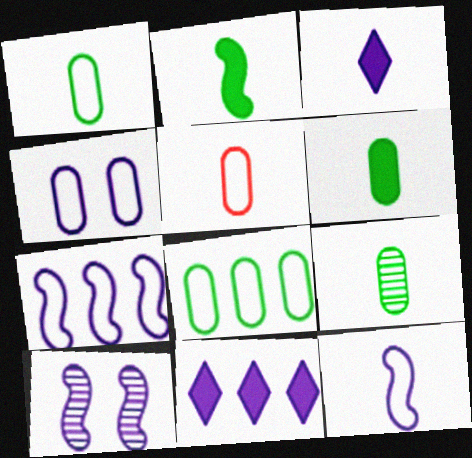[[1, 6, 9], 
[4, 5, 8]]